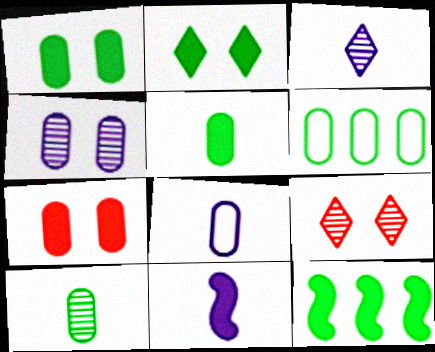[[1, 6, 10], 
[2, 5, 12], 
[3, 8, 11], 
[6, 9, 11], 
[8, 9, 12]]